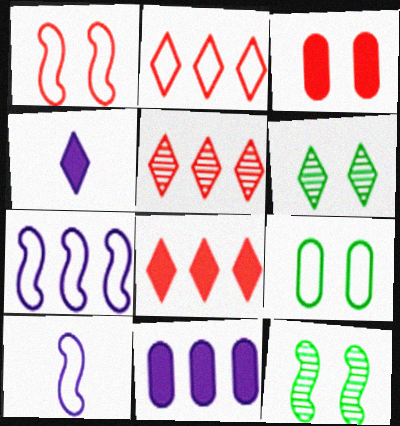[[2, 4, 6], 
[2, 5, 8], 
[2, 9, 10]]